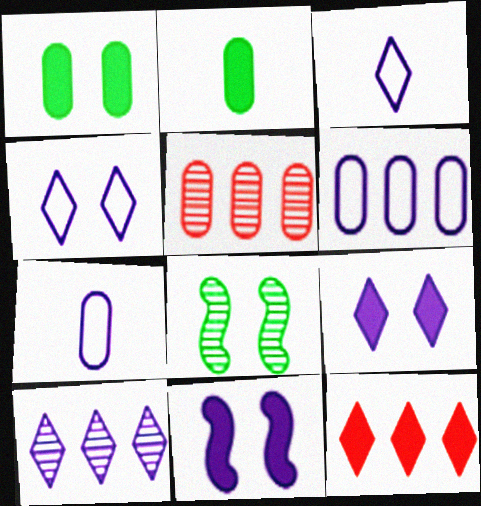[[1, 5, 7], 
[2, 11, 12], 
[3, 9, 10], 
[7, 8, 12], 
[7, 10, 11]]